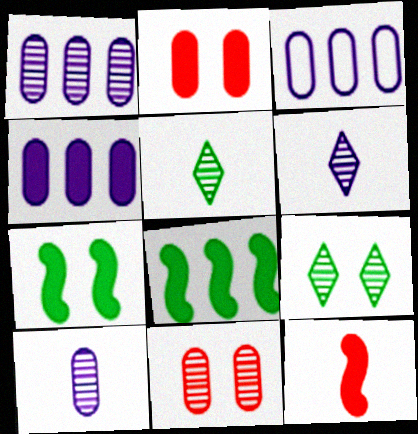[[1, 3, 4], 
[3, 9, 12]]